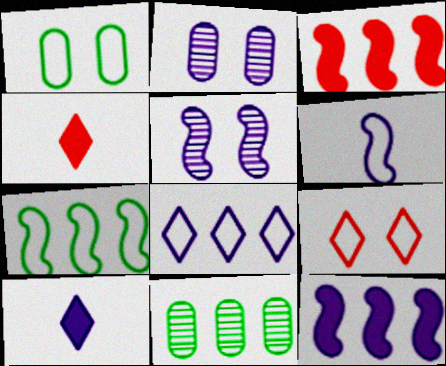[[2, 4, 7], 
[3, 8, 11], 
[5, 6, 12]]